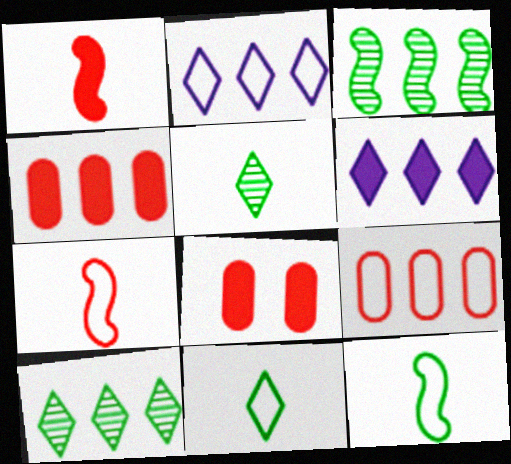[[2, 3, 4], 
[3, 6, 9]]